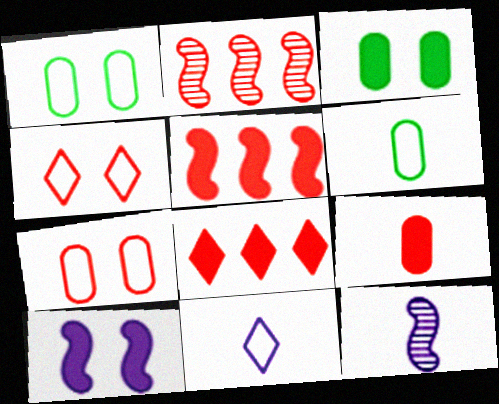[[1, 8, 12], 
[2, 3, 11], 
[2, 4, 9]]